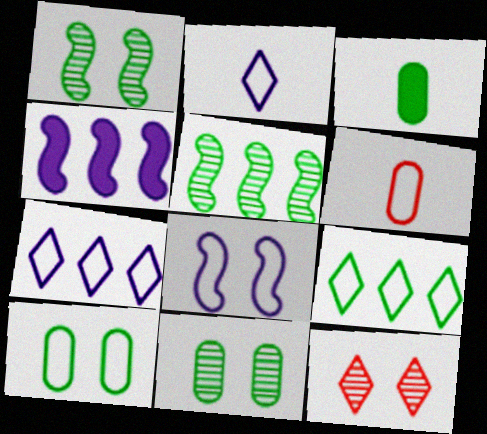[[1, 3, 9], 
[6, 8, 9]]